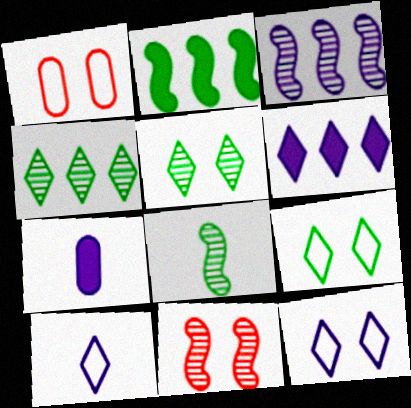[[1, 6, 8], 
[3, 7, 12], 
[3, 8, 11]]